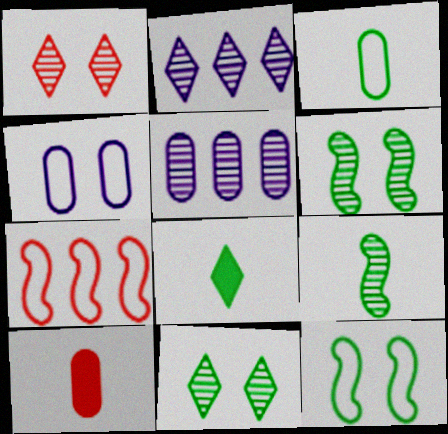[[1, 5, 9], 
[1, 7, 10], 
[2, 10, 12], 
[3, 8, 9]]